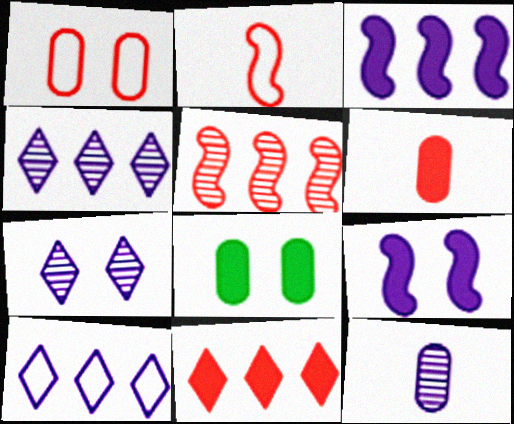[[2, 4, 8], 
[9, 10, 12]]